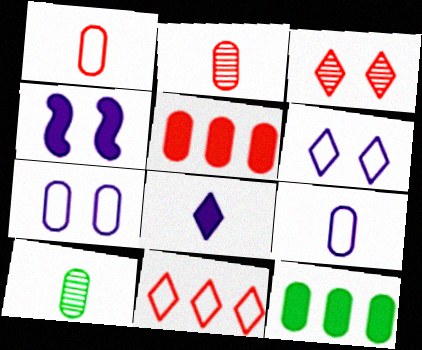[[2, 7, 12], 
[4, 10, 11], 
[5, 7, 10]]